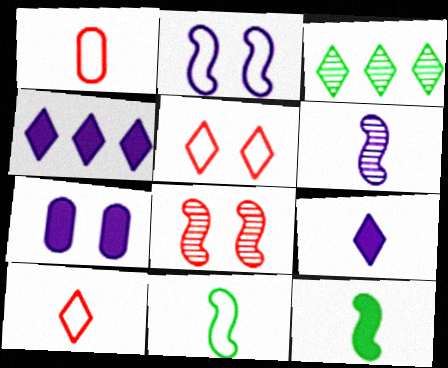[[3, 5, 9]]